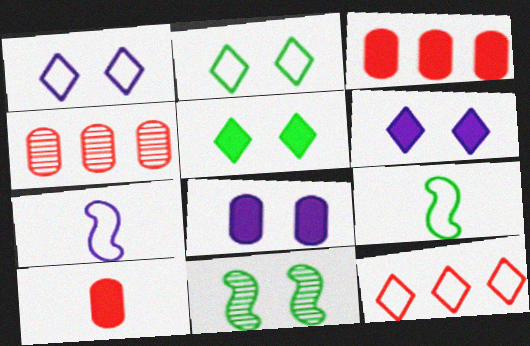[[4, 5, 7], 
[4, 6, 9]]